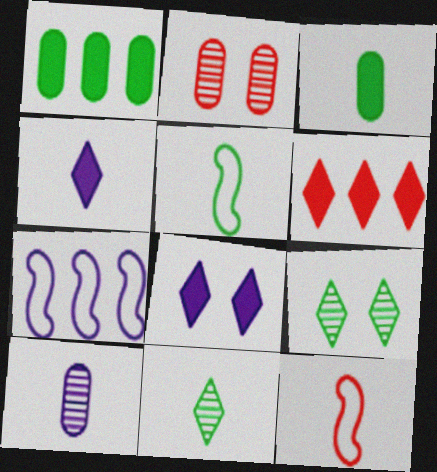[[1, 5, 9], 
[2, 6, 12], 
[3, 5, 11], 
[7, 8, 10]]